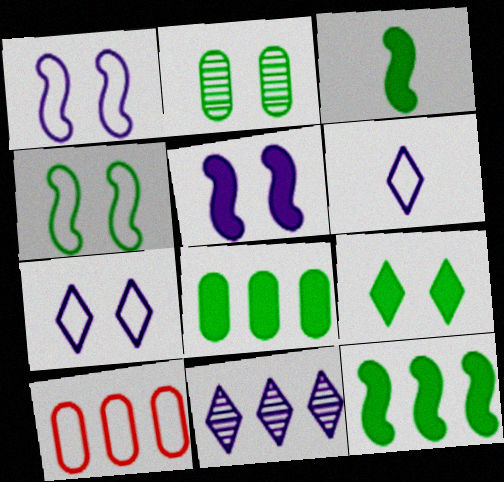[[2, 4, 9], 
[3, 8, 9], 
[4, 6, 10], 
[10, 11, 12]]